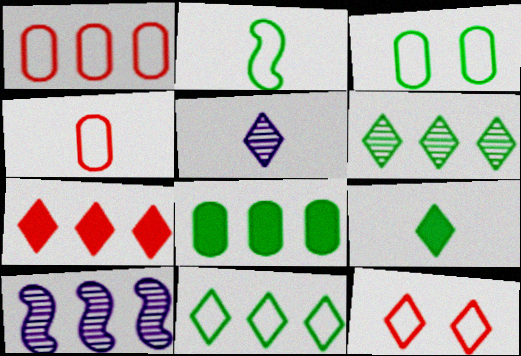[[2, 3, 11]]